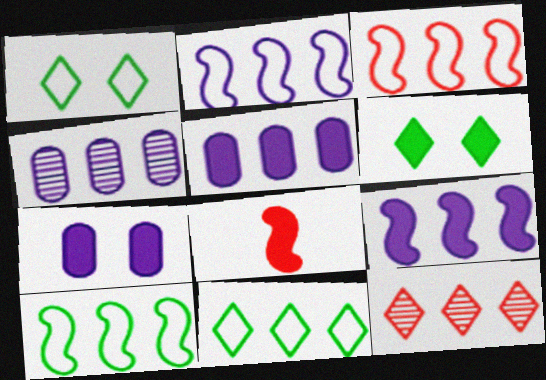[[1, 4, 8], 
[2, 3, 10], 
[5, 6, 8], 
[5, 10, 12]]